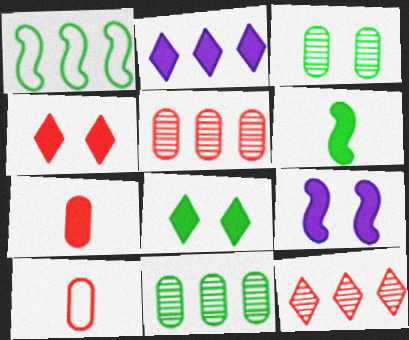[[1, 2, 5]]